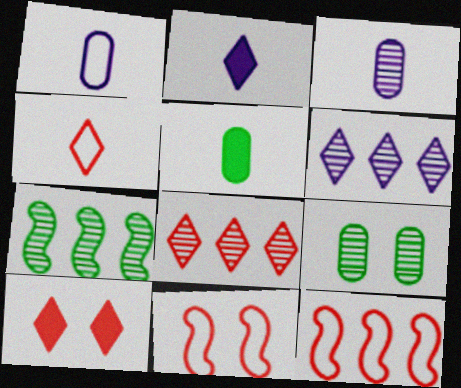[[1, 7, 10], 
[2, 9, 12], 
[4, 8, 10], 
[5, 6, 11]]